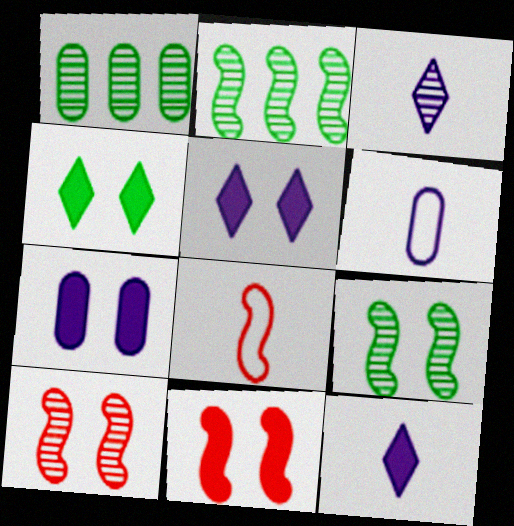[[1, 3, 10], 
[1, 5, 8], 
[4, 7, 11]]